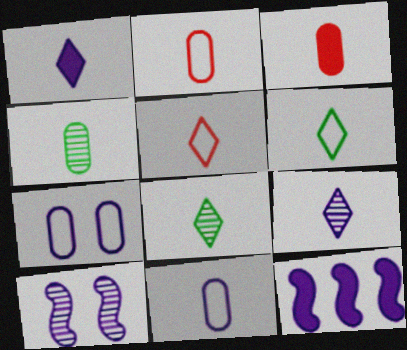[[1, 5, 8], 
[3, 4, 11], 
[7, 9, 12]]